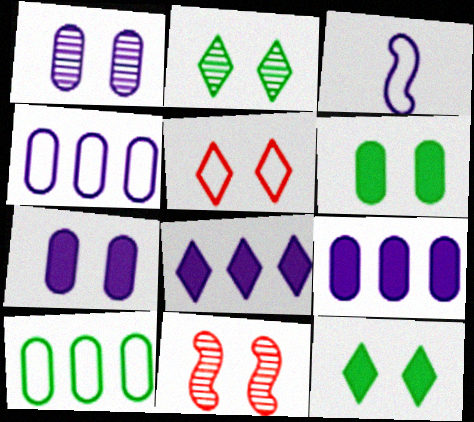[[1, 2, 11], 
[1, 3, 8], 
[3, 5, 10]]